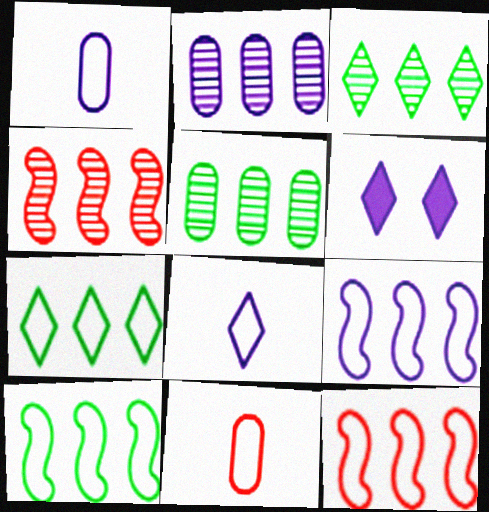[[2, 3, 4], 
[9, 10, 12]]